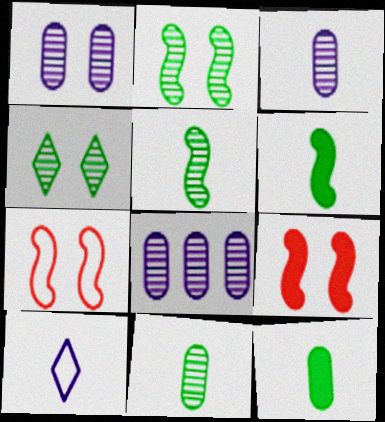[[1, 3, 8]]